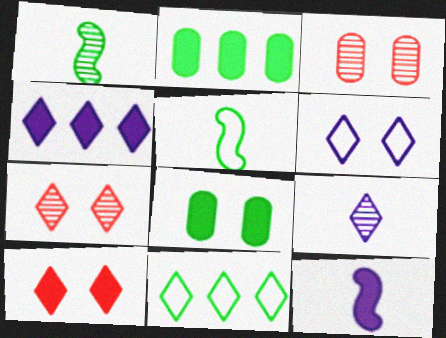[[1, 8, 11], 
[2, 10, 12], 
[3, 4, 5], 
[3, 11, 12], 
[4, 6, 9], 
[9, 10, 11]]